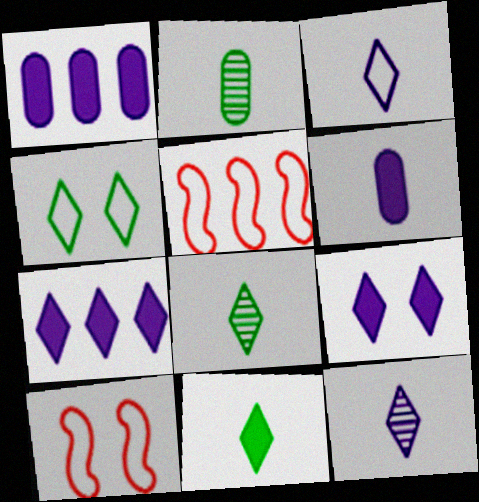[[1, 8, 10], 
[2, 5, 9], 
[2, 7, 10]]